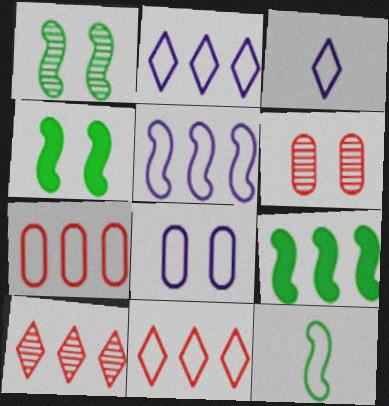[[1, 9, 12], 
[3, 5, 8], 
[3, 6, 9], 
[8, 11, 12]]